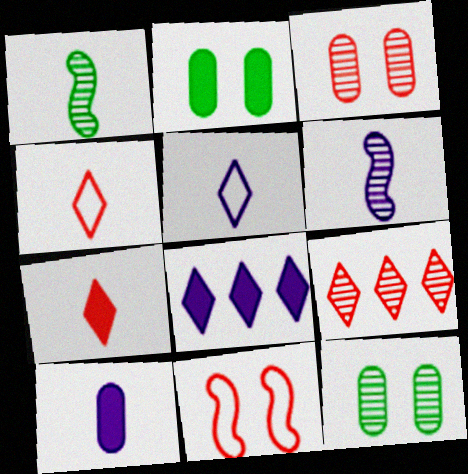[[1, 4, 10], 
[5, 6, 10], 
[6, 9, 12]]